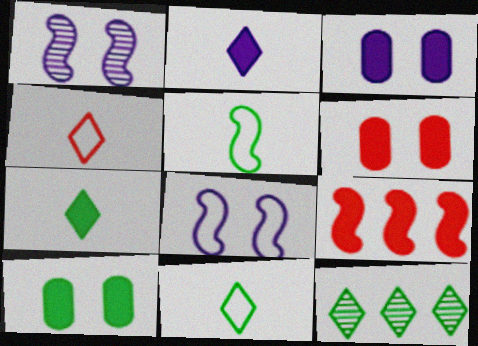[[1, 5, 9], 
[2, 9, 10], 
[3, 6, 10], 
[3, 7, 9], 
[5, 10, 12]]